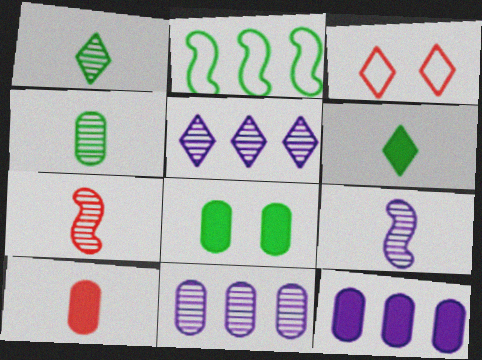[[1, 2, 8], 
[3, 5, 6], 
[8, 10, 12]]